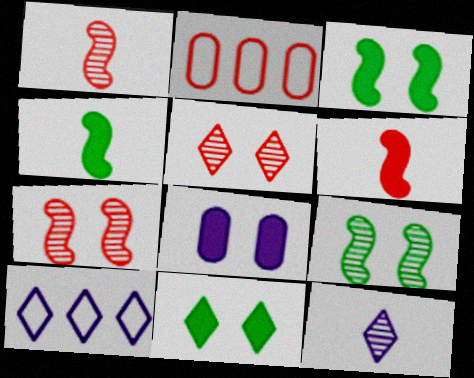[[2, 3, 12], 
[2, 5, 6]]